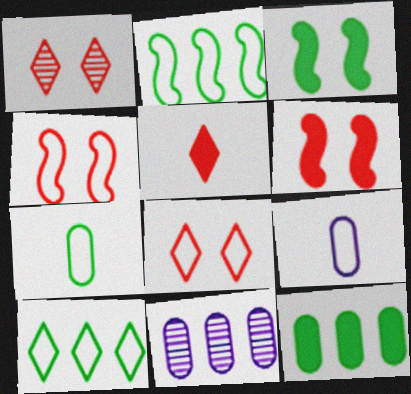[[2, 8, 9], 
[4, 9, 10]]